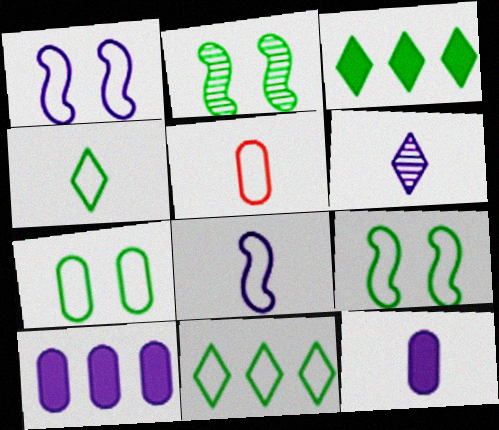[[1, 5, 11], 
[1, 6, 10], 
[4, 5, 8], 
[6, 8, 12]]